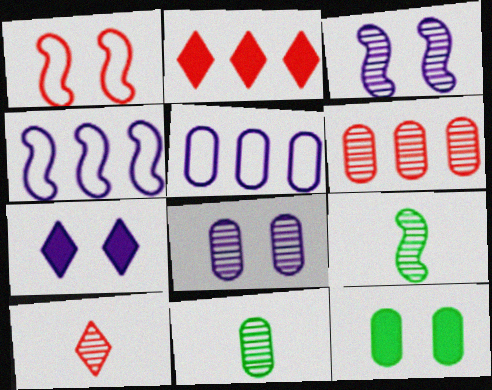[[4, 10, 12], 
[6, 8, 11]]